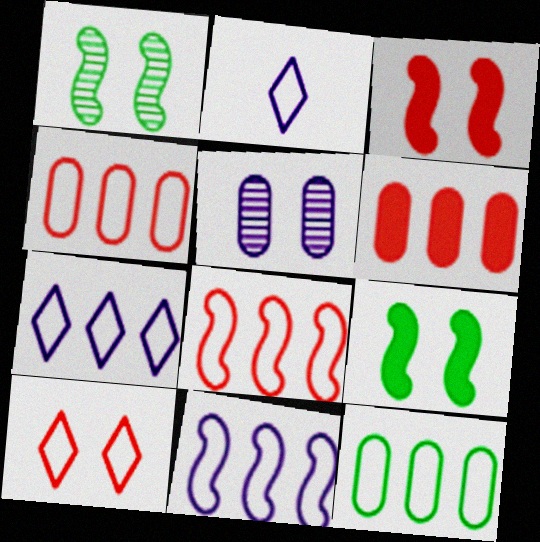[[1, 2, 6], 
[5, 9, 10], 
[7, 8, 12]]